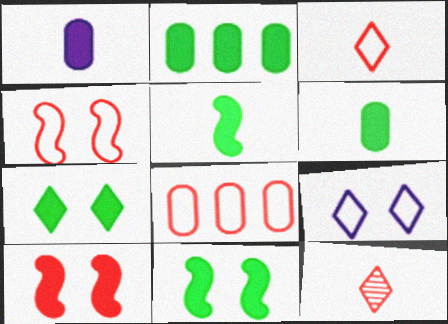[[2, 5, 7], 
[3, 4, 8], 
[8, 10, 12]]